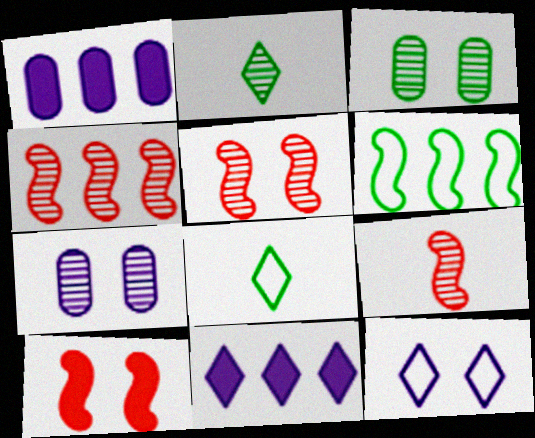[[1, 5, 8], 
[2, 4, 7], 
[3, 10, 12], 
[4, 5, 9]]